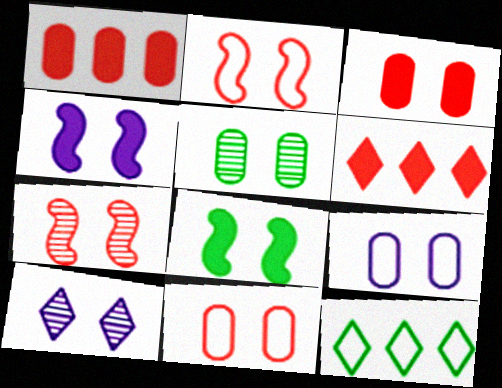[[3, 5, 9], 
[4, 9, 10], 
[5, 7, 10], 
[8, 10, 11]]